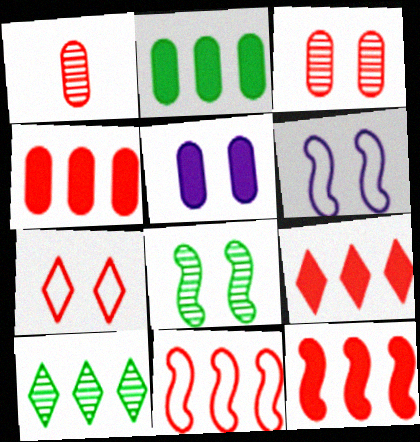[[1, 7, 12], 
[4, 9, 12], 
[5, 7, 8]]